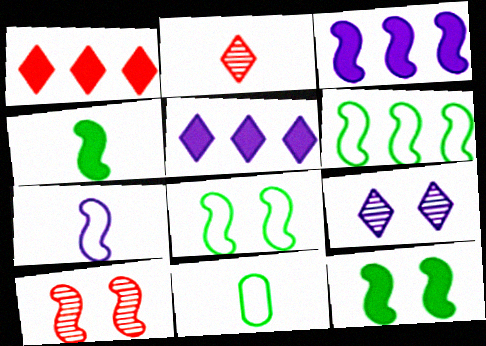[[5, 10, 11]]